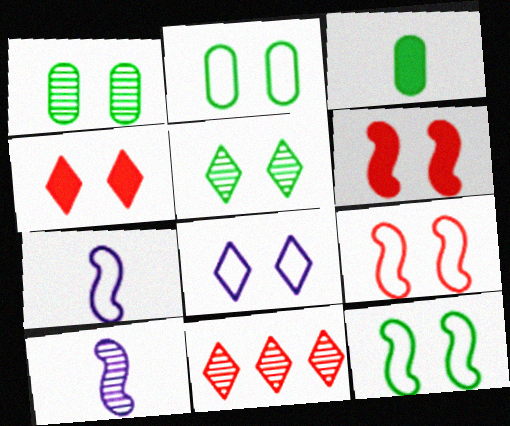[[1, 6, 8], 
[1, 10, 11], 
[2, 8, 9], 
[4, 5, 8]]